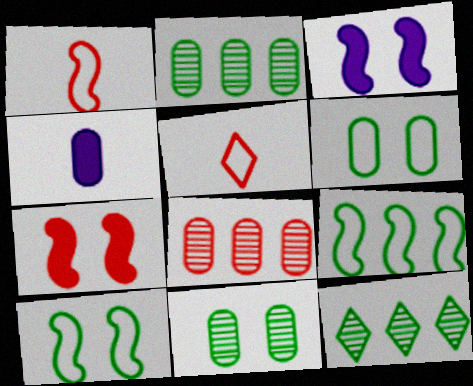[[2, 3, 5], 
[4, 6, 8], 
[5, 7, 8]]